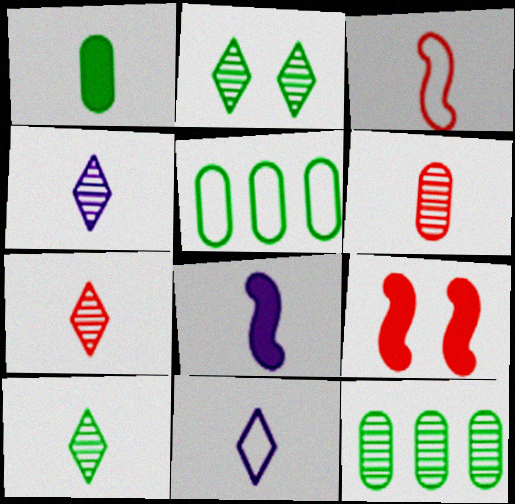[[1, 3, 4], 
[4, 5, 9], 
[4, 7, 10], 
[9, 11, 12]]